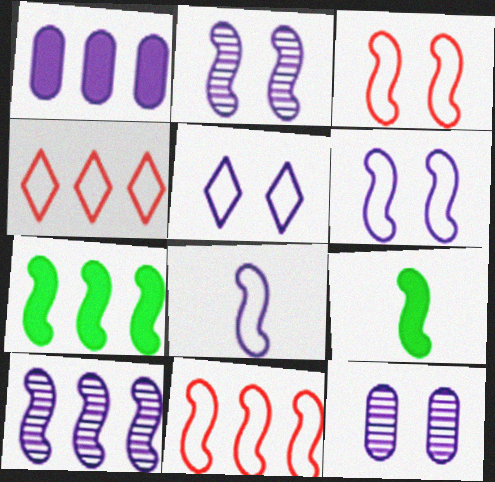[[2, 9, 11], 
[3, 9, 10], 
[4, 9, 12], 
[7, 10, 11]]